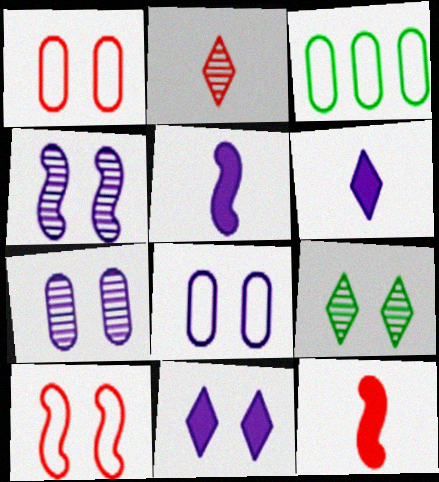[[4, 8, 11]]